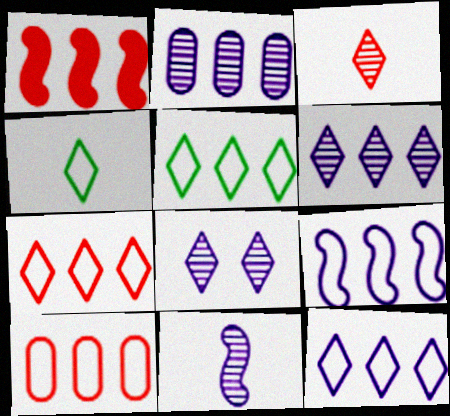[[1, 2, 5], 
[2, 8, 11], 
[5, 7, 12], 
[5, 9, 10]]